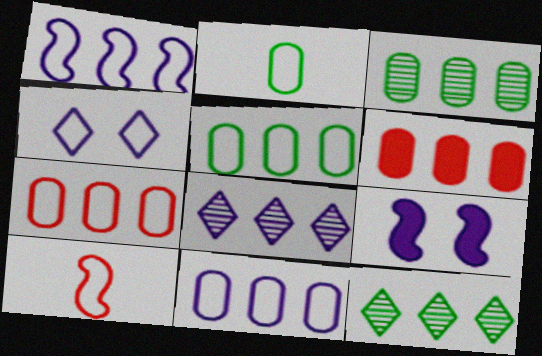[[1, 6, 12], 
[3, 6, 11], 
[4, 5, 10], 
[5, 7, 11]]